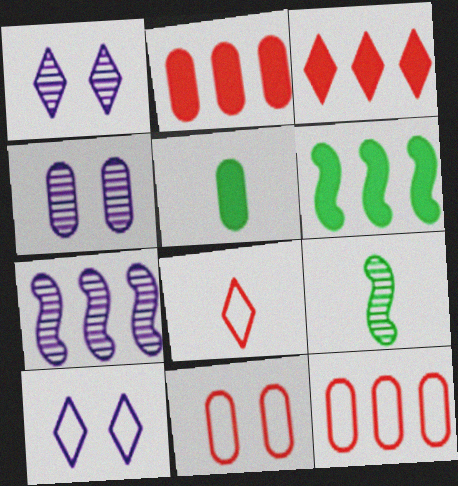[[2, 9, 10], 
[4, 5, 12], 
[4, 6, 8]]